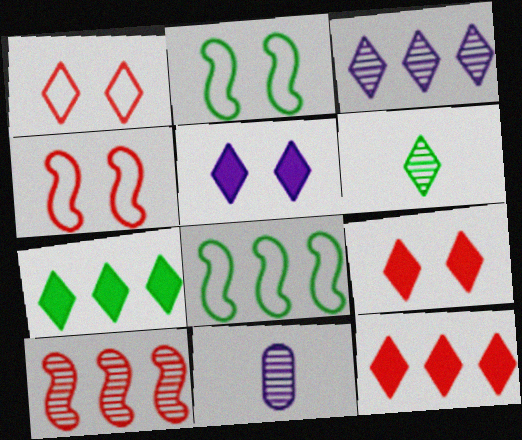[[2, 11, 12], 
[4, 7, 11], 
[8, 9, 11]]